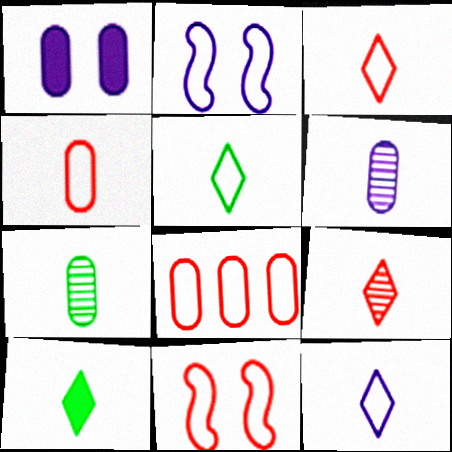[[1, 7, 8], 
[2, 5, 8], 
[3, 5, 12], 
[3, 8, 11], 
[9, 10, 12]]